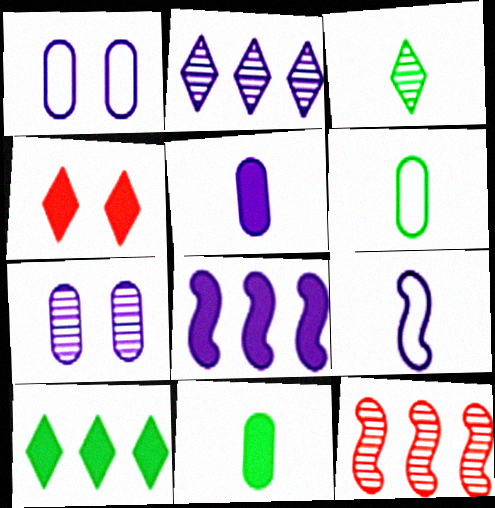[[3, 7, 12], 
[4, 8, 11]]